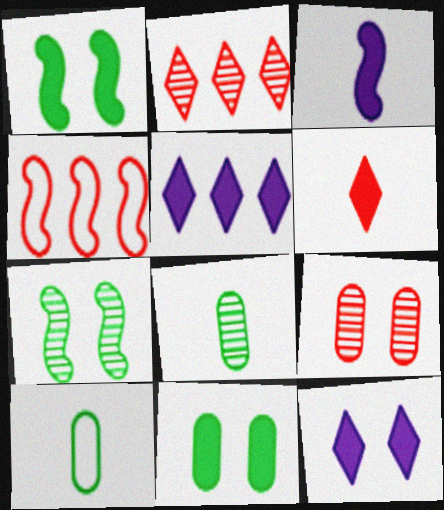[[3, 4, 7], 
[4, 6, 9], 
[4, 8, 12]]